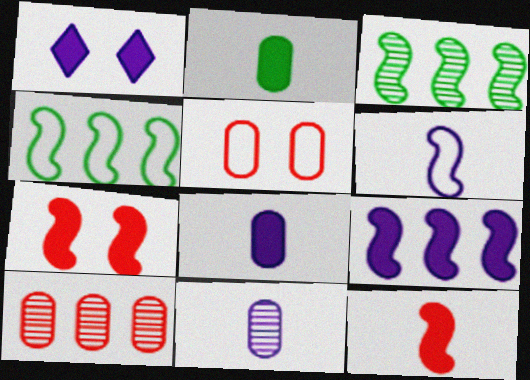[[1, 8, 9], 
[3, 6, 7]]